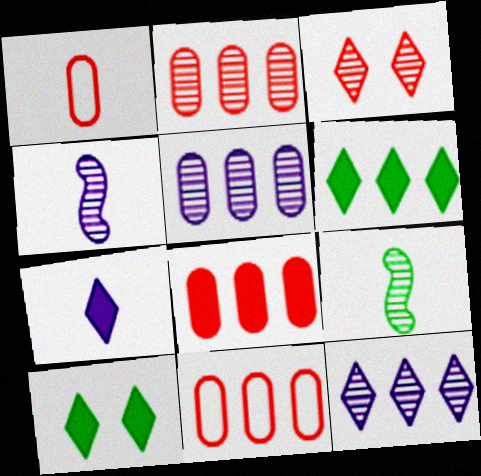[[1, 7, 9], 
[2, 8, 11], 
[3, 5, 9], 
[4, 10, 11]]